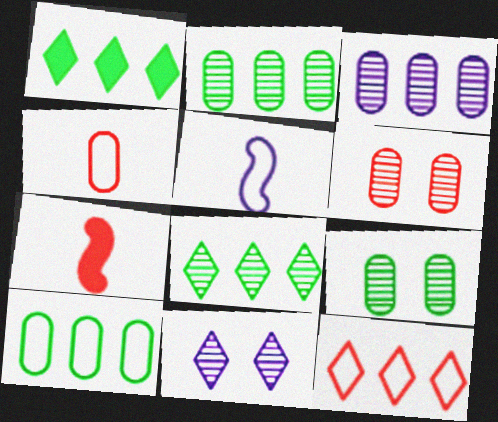[[1, 5, 6], 
[6, 7, 12], 
[7, 10, 11]]